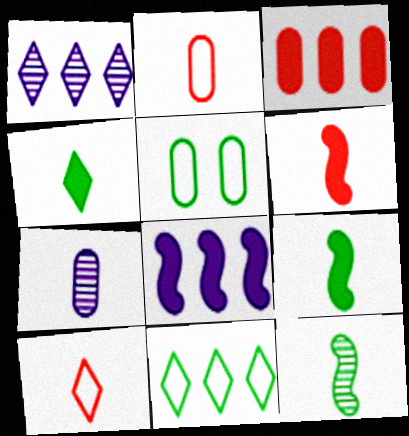[[1, 5, 6], 
[3, 5, 7], 
[7, 9, 10]]